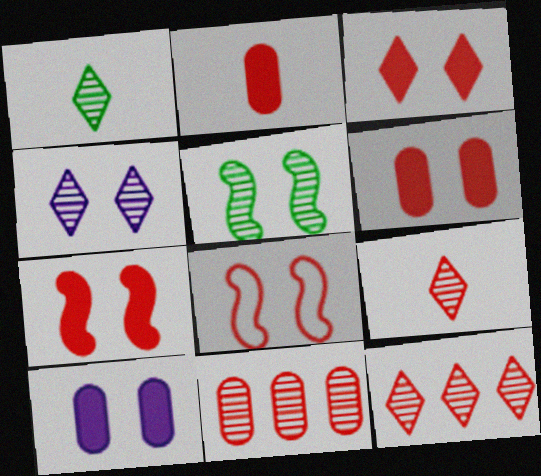[[1, 4, 12], 
[2, 8, 12], 
[3, 6, 7]]